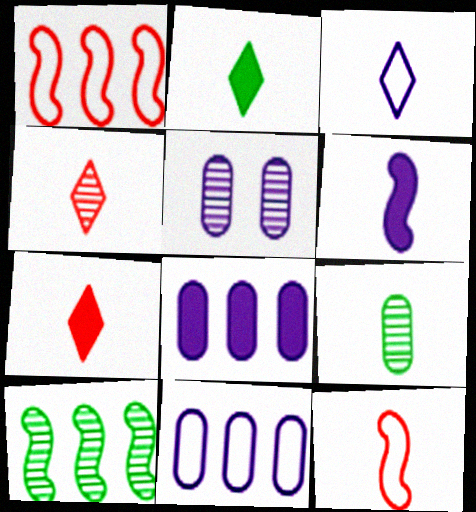[[1, 2, 5], 
[2, 3, 4], 
[4, 5, 10]]